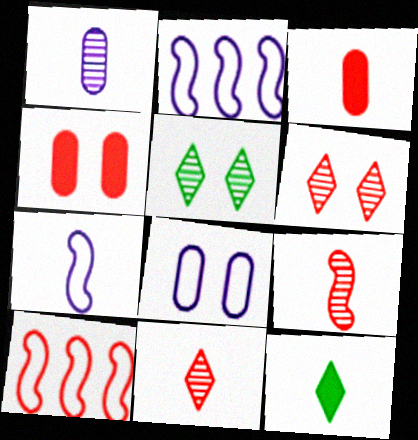[[2, 3, 5], 
[3, 6, 10], 
[4, 10, 11]]